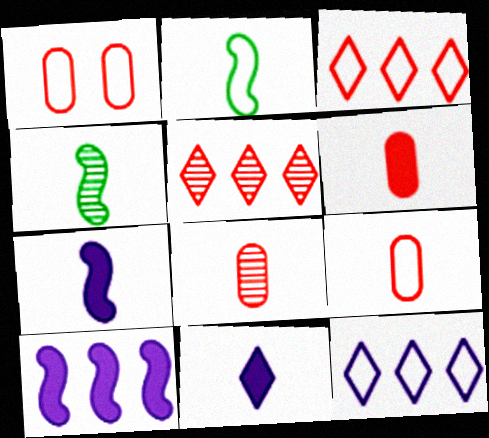[[1, 2, 12], 
[2, 8, 11], 
[4, 9, 11], 
[6, 8, 9]]